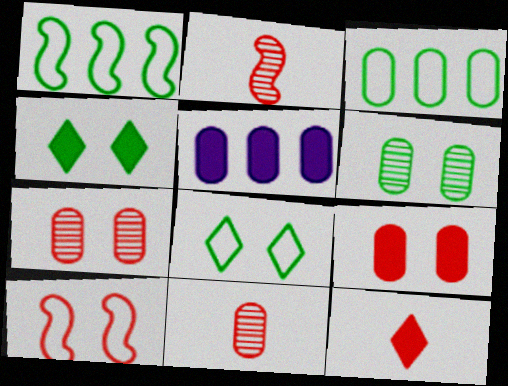[[2, 5, 8]]